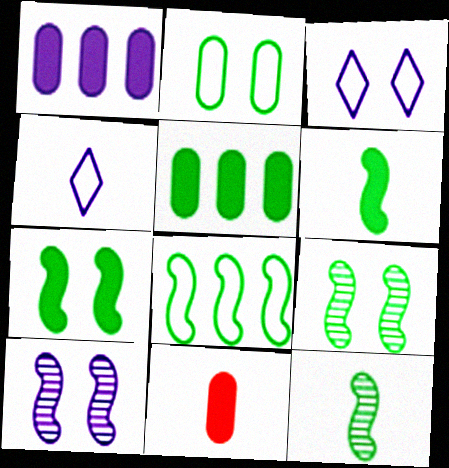[[1, 4, 10], 
[4, 11, 12], 
[6, 8, 9], 
[7, 8, 12]]